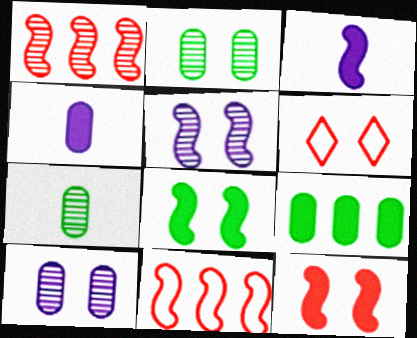[[6, 8, 10]]